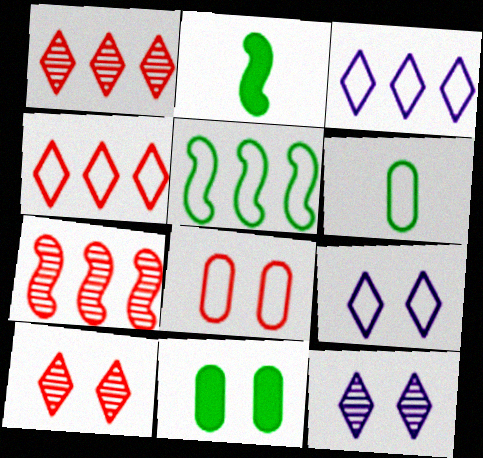[]